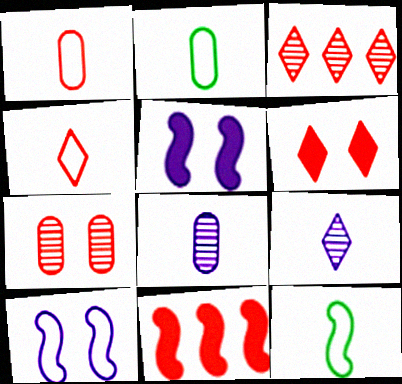[[2, 3, 5], 
[3, 4, 6], 
[4, 7, 11]]